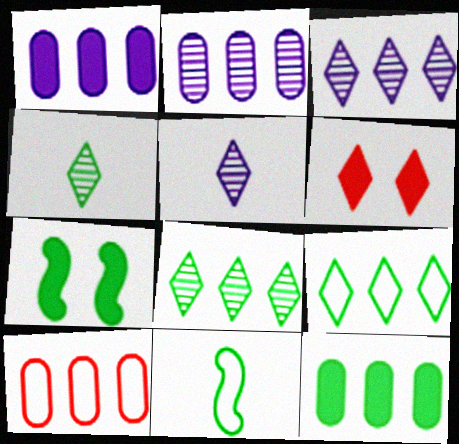[[2, 6, 11], 
[2, 10, 12], 
[5, 6, 9], 
[5, 7, 10]]